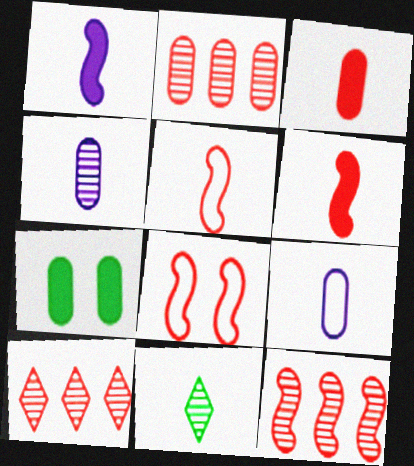[[2, 7, 9], 
[2, 10, 12], 
[3, 8, 10], 
[6, 8, 12], 
[6, 9, 11]]